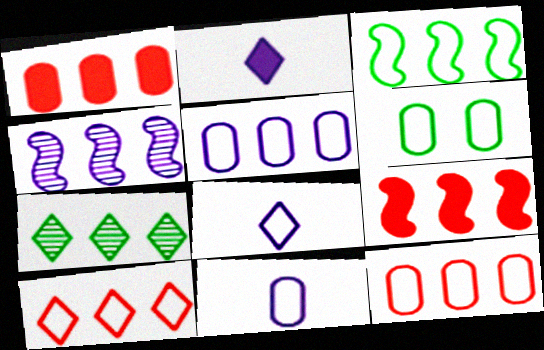[[3, 4, 9], 
[3, 5, 10], 
[5, 7, 9], 
[6, 11, 12]]